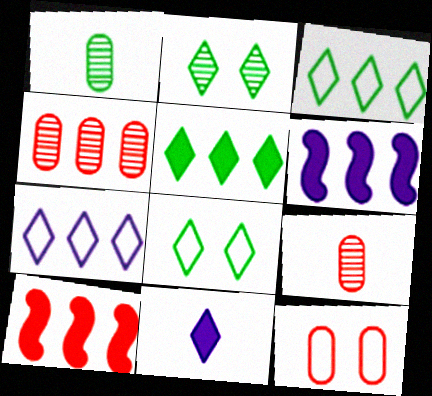[[3, 4, 6], 
[6, 8, 9]]